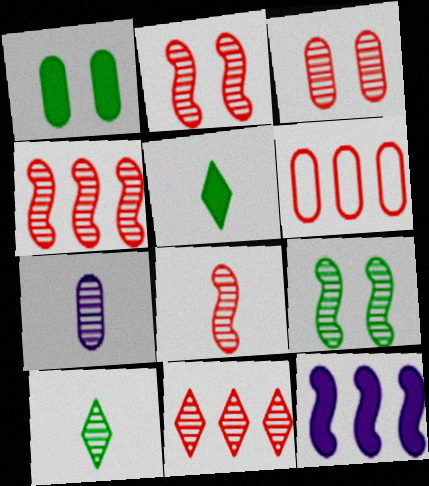[[1, 6, 7], 
[2, 4, 8], 
[3, 8, 11], 
[7, 8, 10], 
[7, 9, 11]]